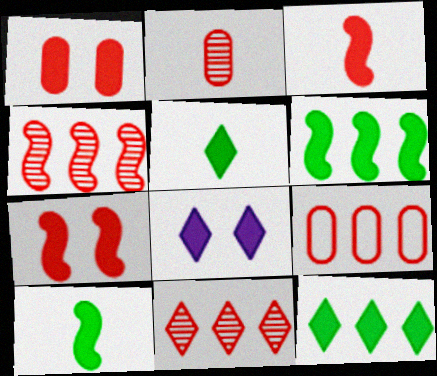[[1, 2, 9]]